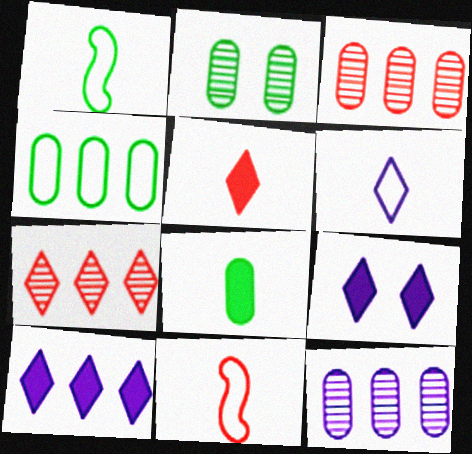[[1, 3, 9], 
[2, 4, 8], 
[2, 10, 11]]